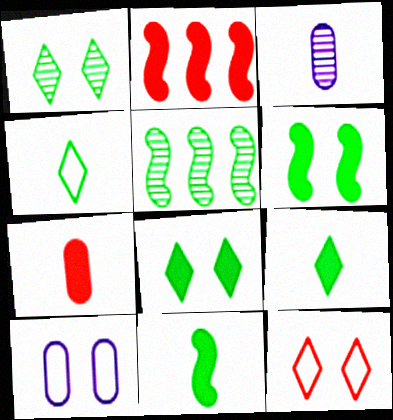[]